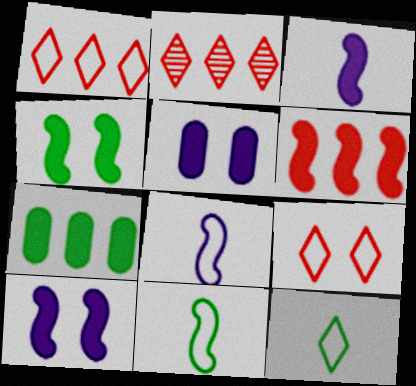[[2, 5, 11], 
[3, 4, 6]]